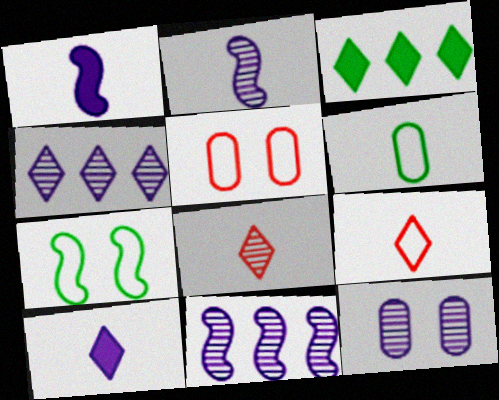[[1, 6, 8], 
[2, 3, 5], 
[2, 4, 12]]